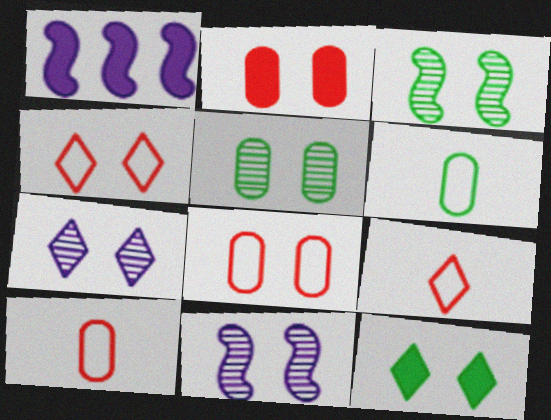[[1, 5, 9], 
[4, 7, 12], 
[8, 11, 12]]